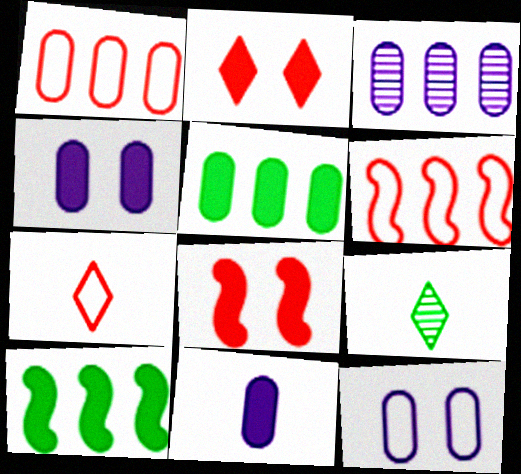[[1, 3, 5], 
[2, 10, 11], 
[3, 11, 12], 
[4, 6, 9]]